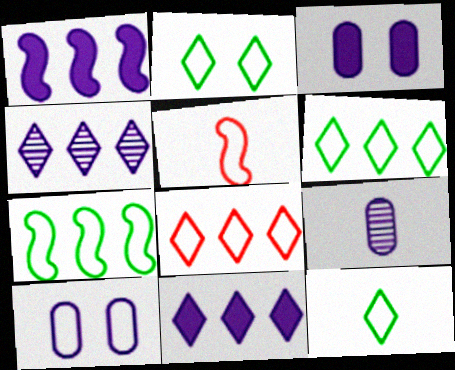[[2, 6, 12], 
[5, 6, 10]]